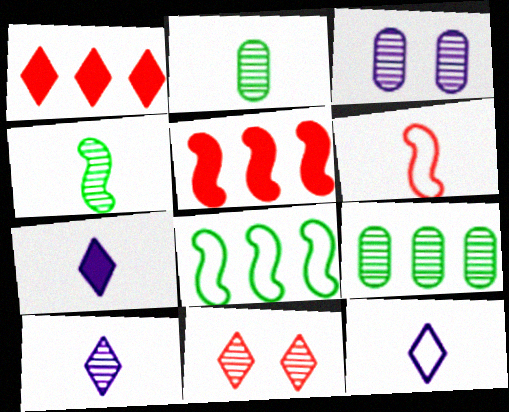[[2, 6, 7], 
[7, 10, 12]]